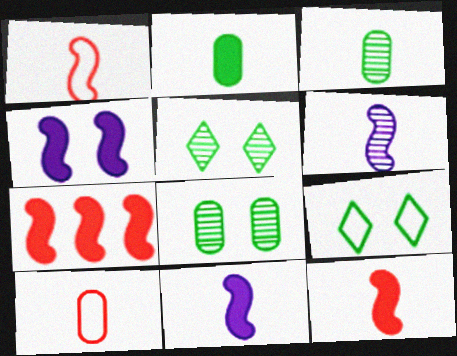[]